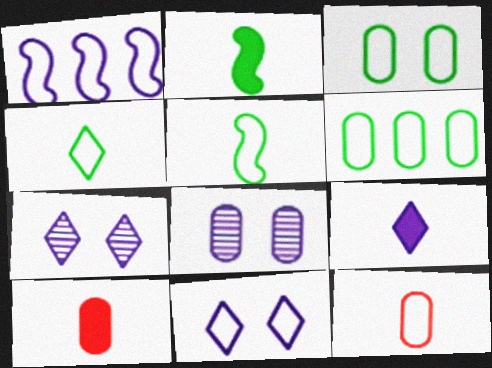[[1, 8, 9], 
[2, 9, 10], 
[6, 8, 10]]